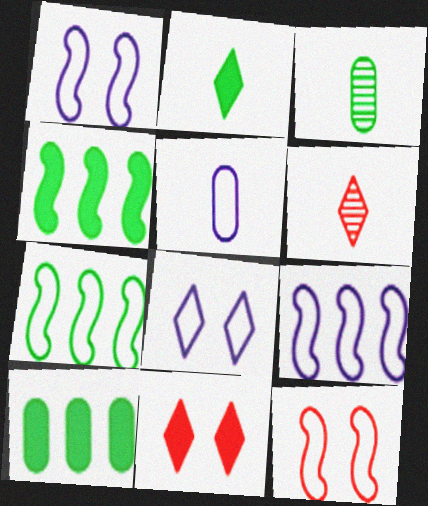[[1, 6, 10], 
[3, 9, 11], 
[5, 8, 9]]